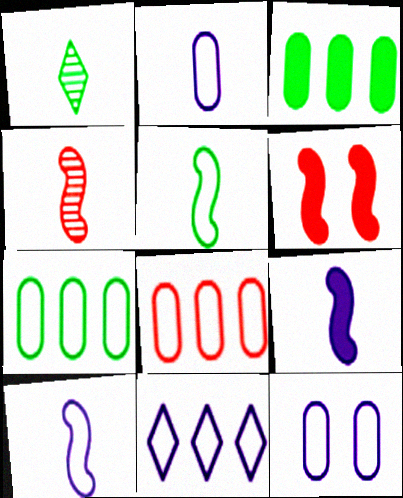[[4, 5, 9], 
[10, 11, 12]]